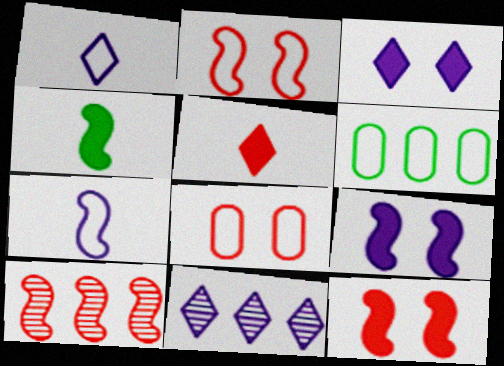[[1, 2, 6], 
[1, 3, 11], 
[4, 8, 11], 
[5, 8, 10]]